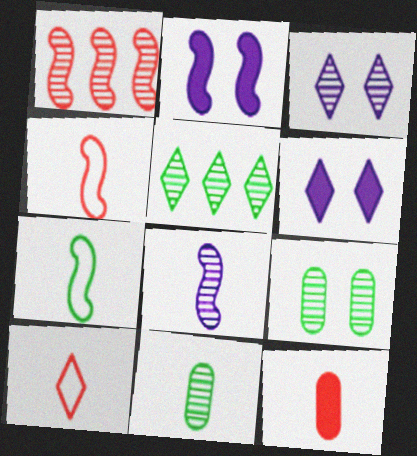[[1, 2, 7], 
[1, 3, 11], 
[5, 6, 10]]